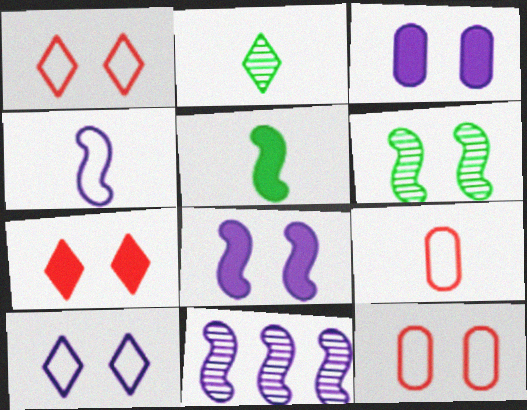[[1, 3, 6], 
[4, 8, 11]]